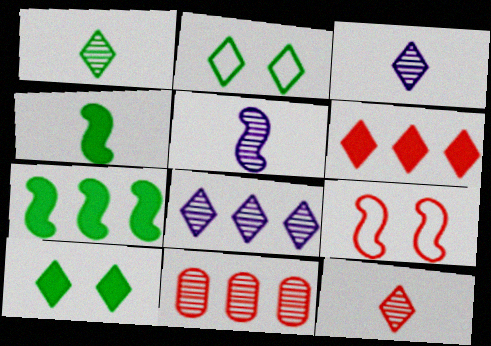[[1, 3, 12], 
[2, 3, 6], 
[5, 7, 9]]